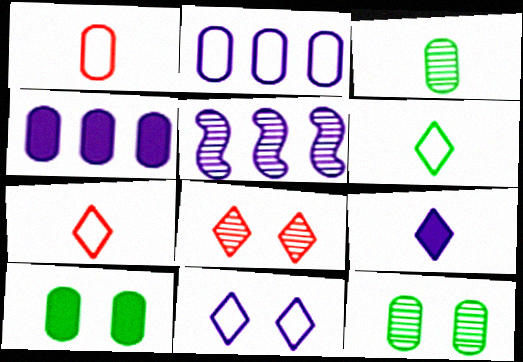[[1, 4, 12], 
[3, 5, 8], 
[5, 7, 10]]